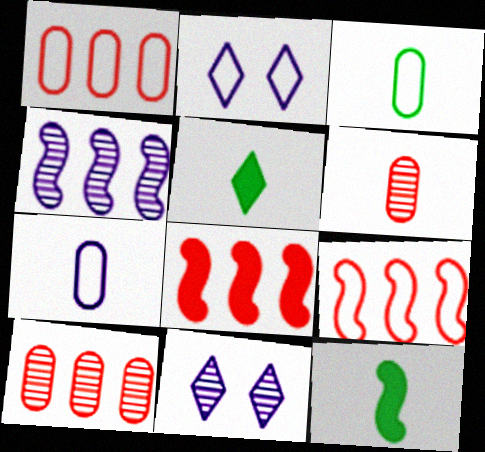[[1, 11, 12], 
[2, 3, 9], 
[2, 10, 12], 
[3, 8, 11]]